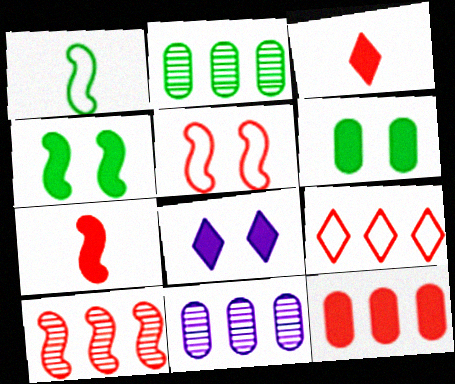[[5, 7, 10], 
[9, 10, 12]]